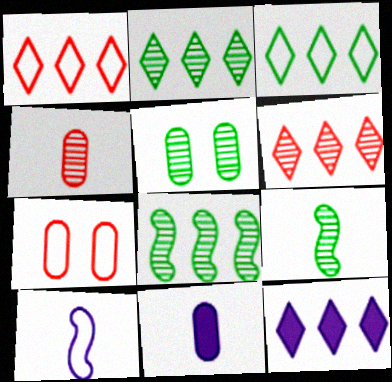[[1, 2, 12], 
[2, 5, 9], 
[3, 6, 12], 
[3, 7, 10], 
[7, 9, 12]]